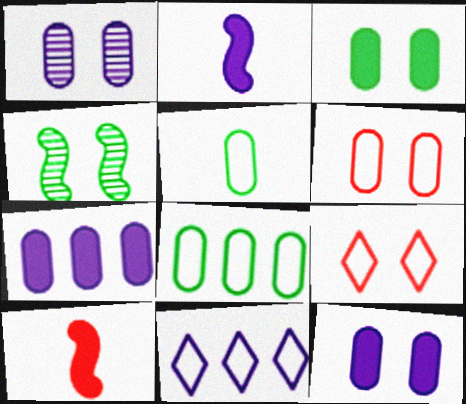[[1, 2, 11], 
[1, 3, 6], 
[4, 9, 12]]